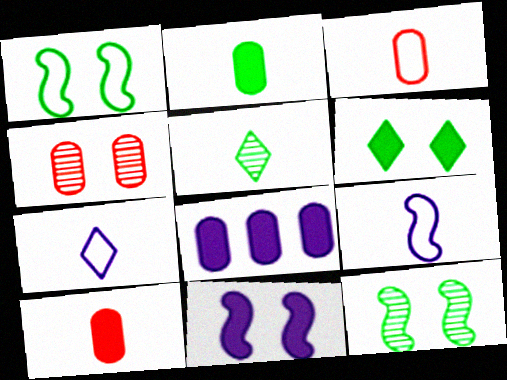[[5, 9, 10]]